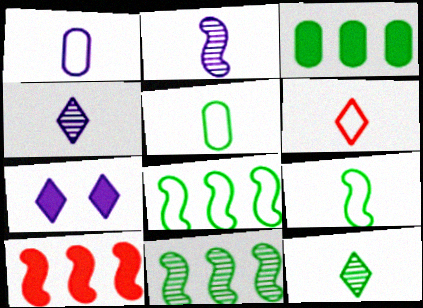[[1, 6, 9]]